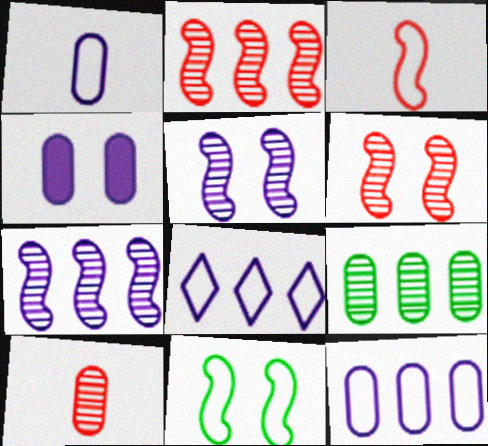[]